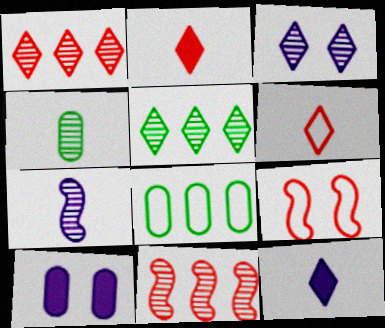[[3, 4, 11]]